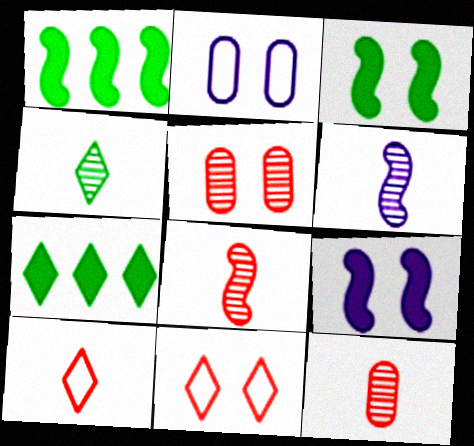[[2, 7, 8], 
[4, 6, 12]]